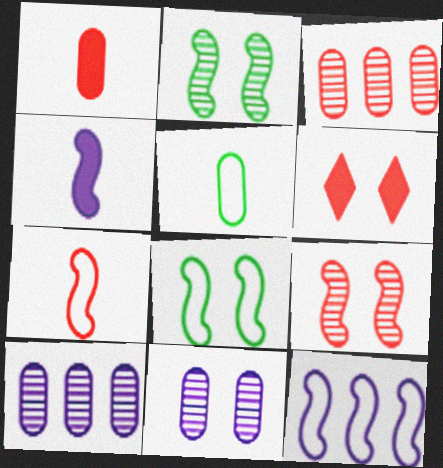[[3, 6, 7], 
[6, 8, 11], 
[7, 8, 12]]